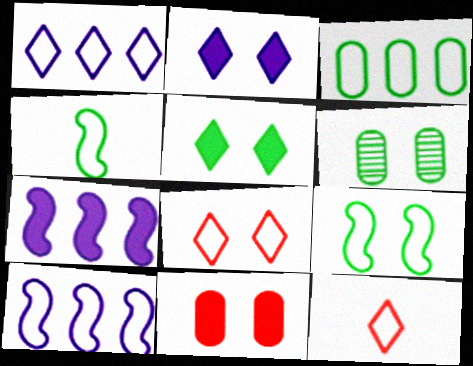[[5, 6, 9], 
[6, 7, 12]]